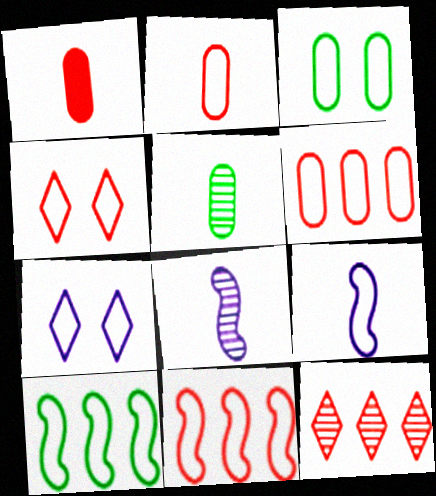[[2, 4, 11], 
[2, 7, 10]]